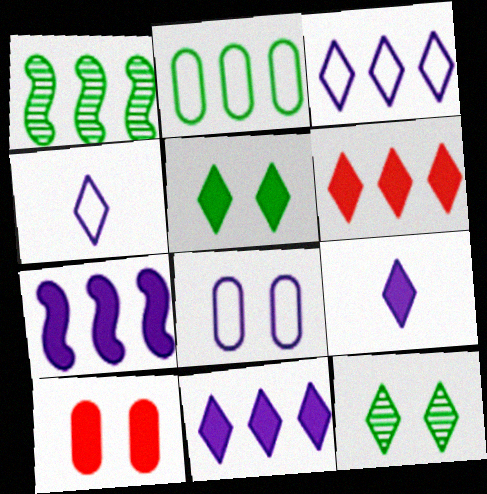[[1, 4, 10], 
[4, 6, 12], 
[5, 6, 9]]